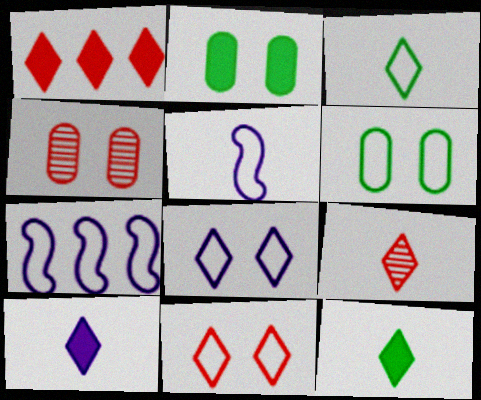[[1, 9, 11], 
[2, 7, 9], 
[3, 9, 10], 
[4, 7, 12]]